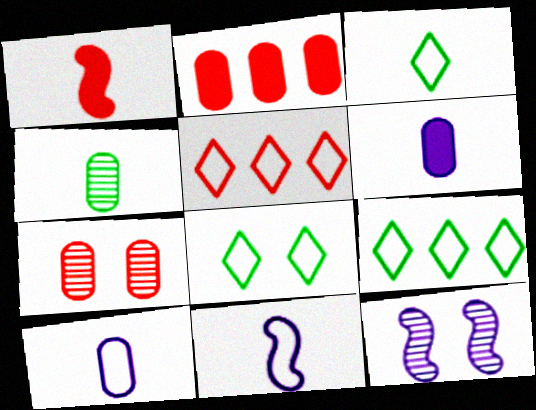[[1, 5, 7], 
[2, 3, 12], 
[3, 8, 9]]